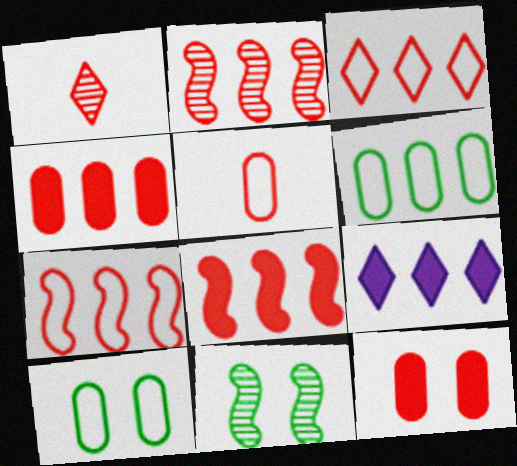[[1, 7, 12], 
[2, 3, 4], 
[2, 6, 9], 
[2, 7, 8], 
[5, 9, 11]]